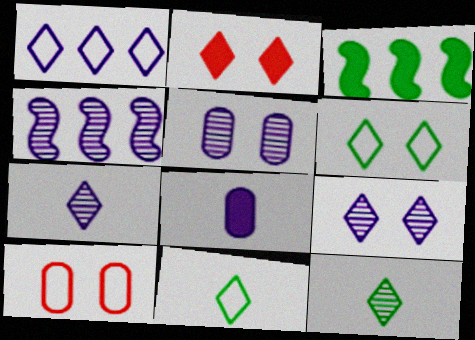[[1, 2, 12], 
[2, 3, 8], 
[2, 6, 9], 
[3, 7, 10], 
[4, 5, 7]]